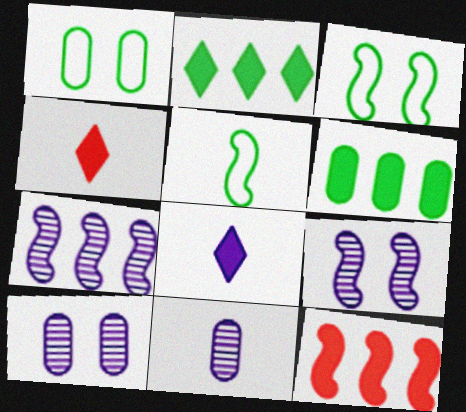[[1, 4, 7], 
[4, 5, 11], 
[5, 9, 12]]